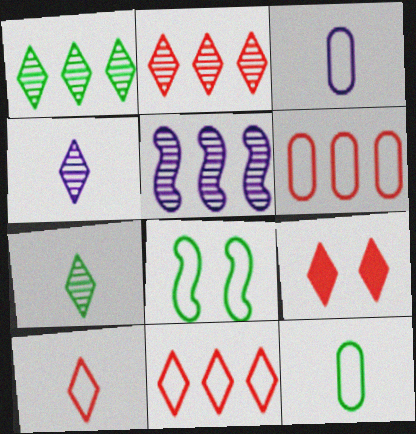[[2, 9, 10], 
[3, 8, 11], 
[5, 9, 12]]